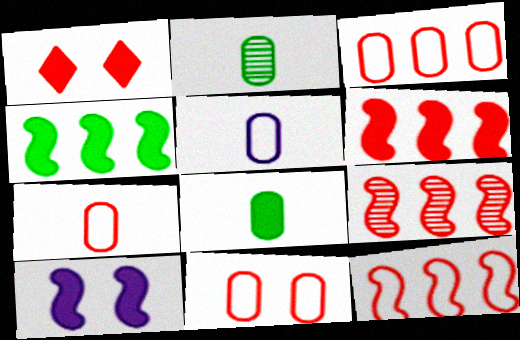[[1, 7, 9], 
[3, 7, 11], 
[6, 9, 12]]